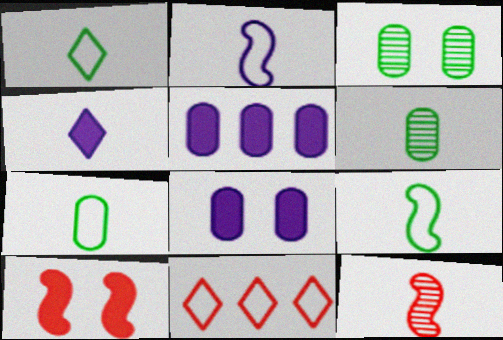[[1, 7, 9], 
[4, 7, 12]]